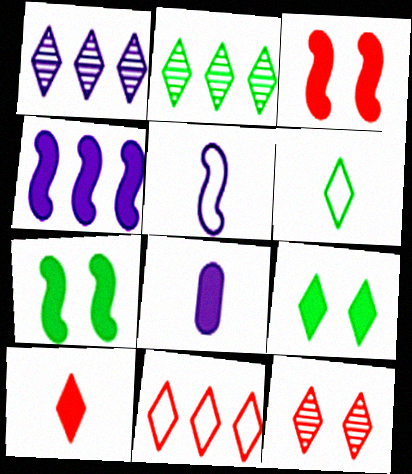[[2, 6, 9], 
[10, 11, 12]]